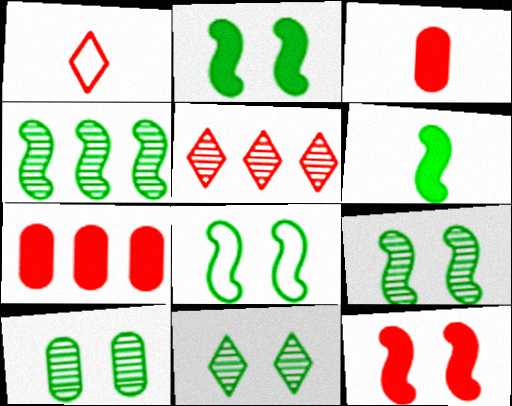[[2, 8, 9], 
[4, 6, 8], 
[9, 10, 11]]